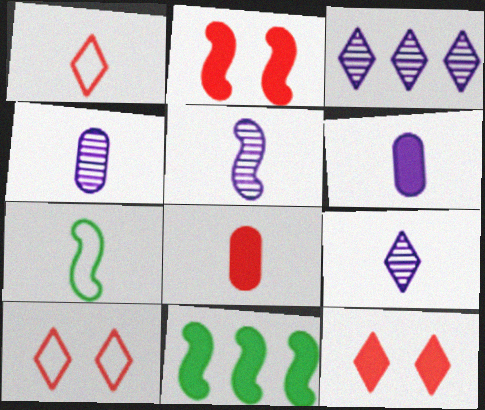[[4, 5, 9], 
[4, 10, 11], 
[6, 11, 12], 
[7, 8, 9]]